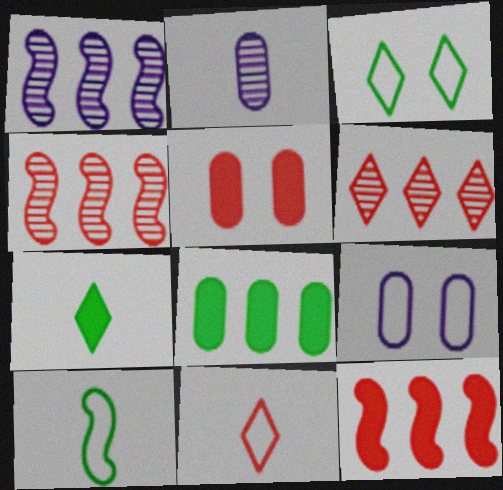[[2, 3, 12], 
[4, 5, 11], 
[4, 7, 9]]